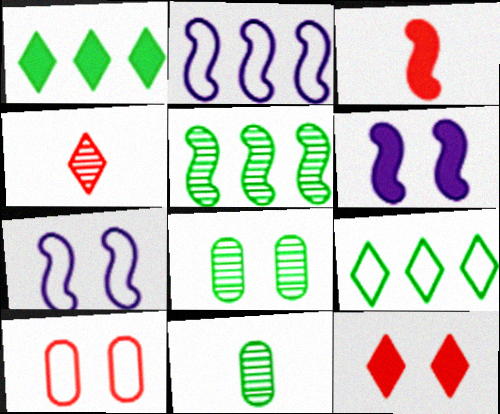[[2, 11, 12], 
[3, 5, 7], 
[7, 8, 12]]